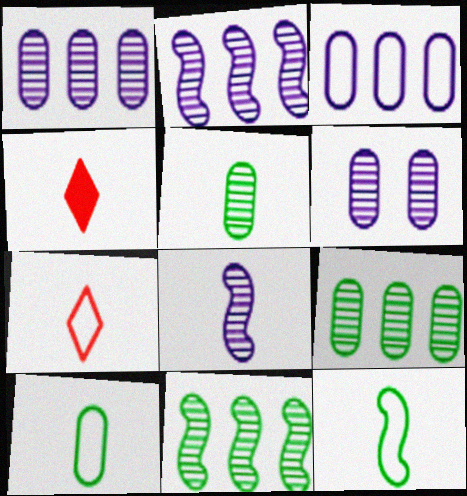[[4, 8, 10]]